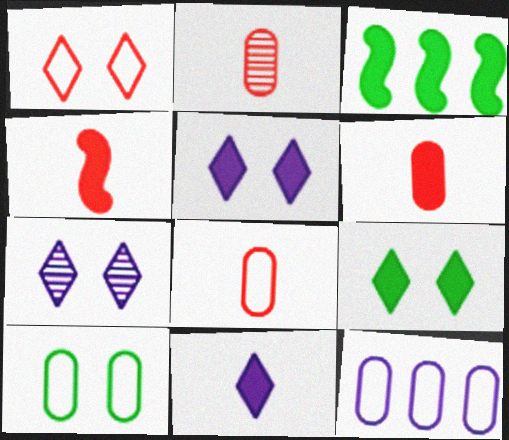[[1, 7, 9], 
[2, 6, 8], 
[3, 5, 6], 
[3, 7, 8], 
[8, 10, 12]]